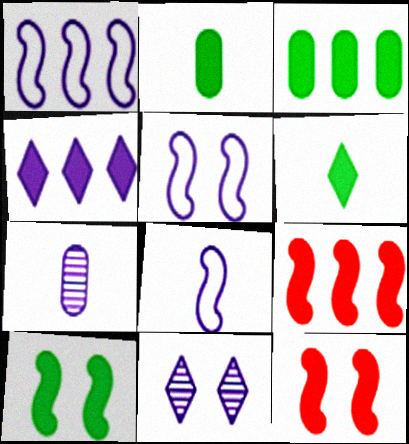[[1, 5, 8], 
[2, 4, 12], 
[3, 4, 9], 
[3, 6, 10], 
[4, 5, 7]]